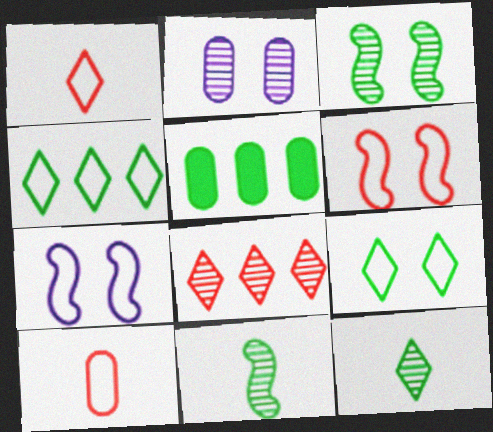[[2, 5, 10], 
[2, 8, 11], 
[4, 7, 10], 
[5, 9, 11]]